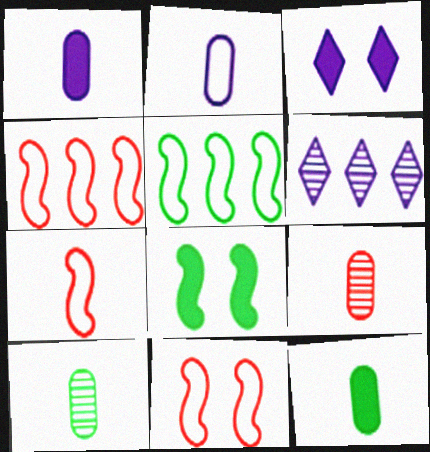[[2, 9, 12], 
[3, 4, 10], 
[3, 5, 9], 
[4, 7, 11], 
[6, 11, 12]]